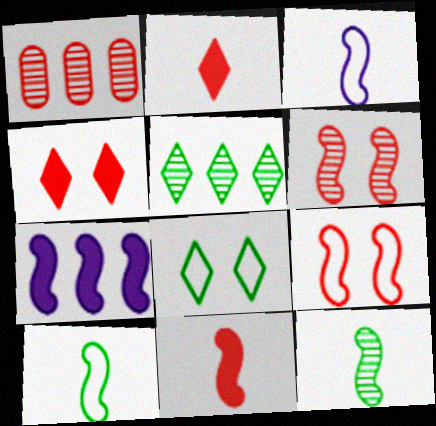[[1, 2, 9], 
[3, 11, 12], 
[6, 7, 10], 
[7, 9, 12]]